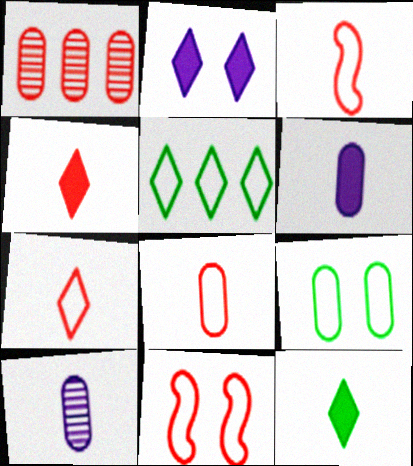[[1, 4, 11], 
[1, 6, 9], 
[3, 7, 8], 
[3, 10, 12]]